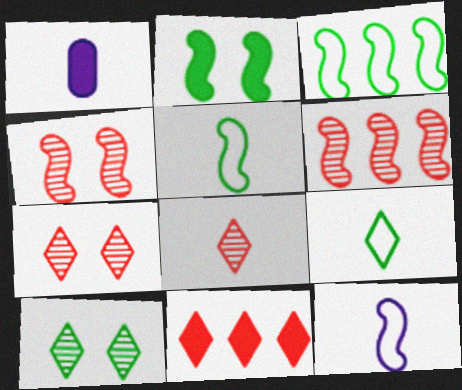[[1, 2, 11], 
[1, 3, 7], 
[1, 5, 8], 
[2, 6, 12]]